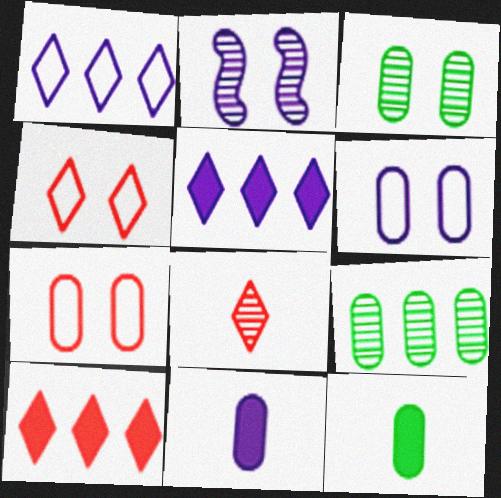[[1, 2, 11], 
[2, 8, 9], 
[4, 8, 10], 
[7, 9, 11]]